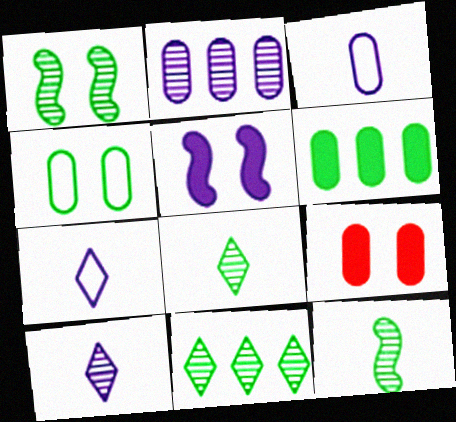[[2, 5, 7]]